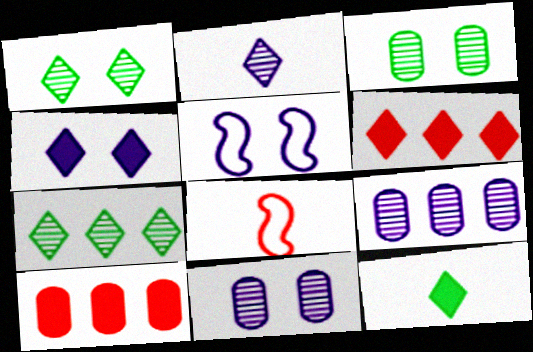[[4, 5, 11], 
[4, 6, 12]]